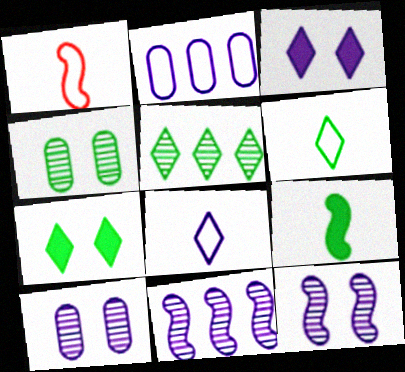[[5, 6, 7]]